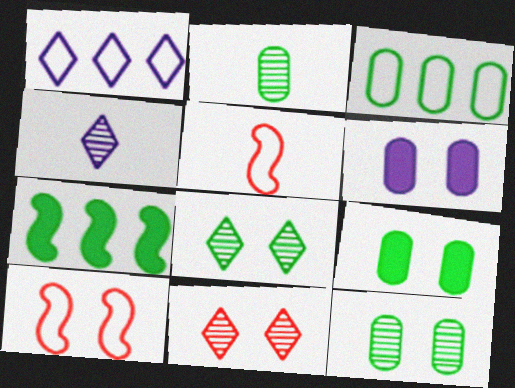[[2, 3, 9], 
[6, 8, 10]]